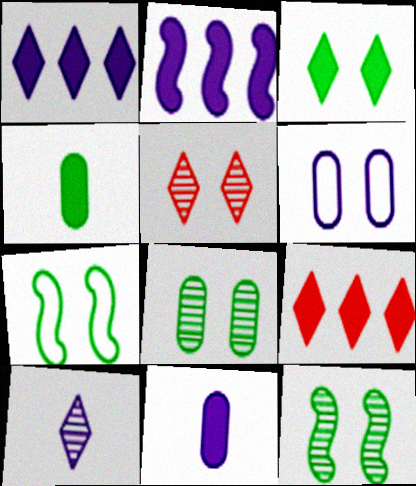[[2, 6, 10], 
[3, 7, 8]]